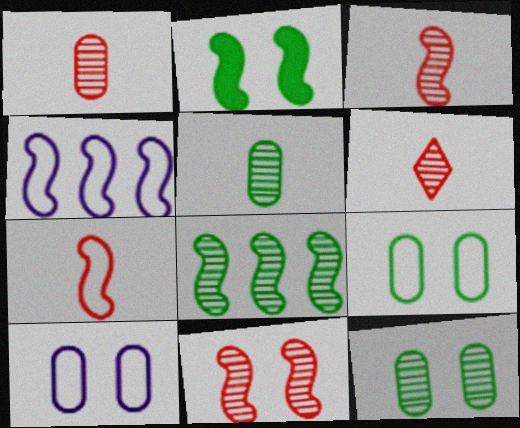[[1, 3, 6], 
[2, 3, 4]]